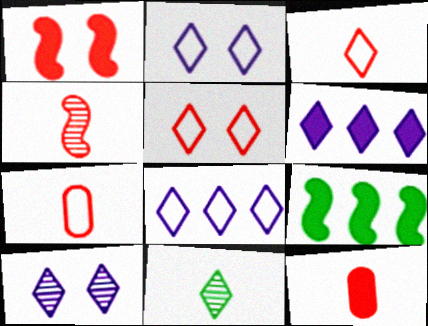[[3, 4, 12], 
[5, 6, 11], 
[7, 9, 10]]